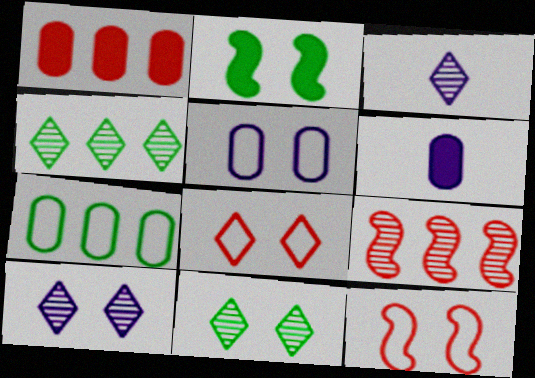[[4, 6, 12]]